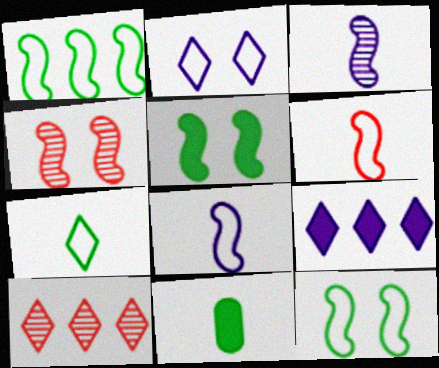[]